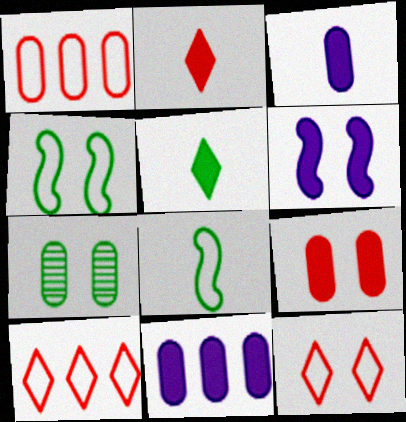[[1, 3, 7], 
[6, 7, 12]]